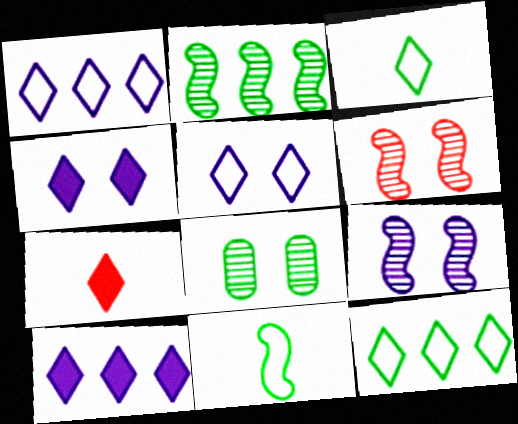[]